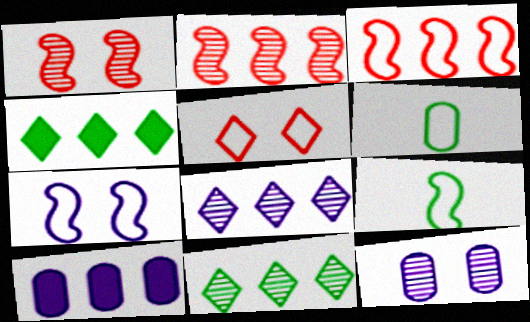[[3, 7, 9], 
[3, 10, 11]]